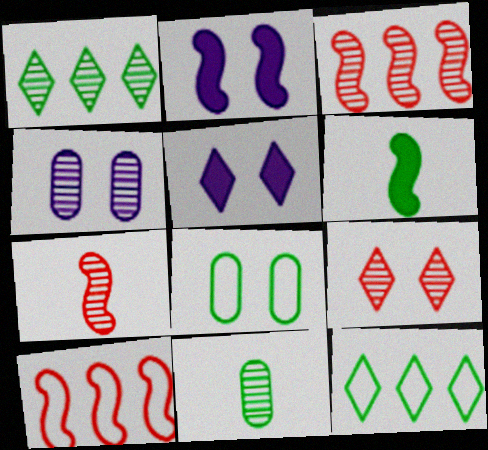[[1, 4, 7], 
[1, 6, 8], 
[2, 8, 9], 
[5, 10, 11]]